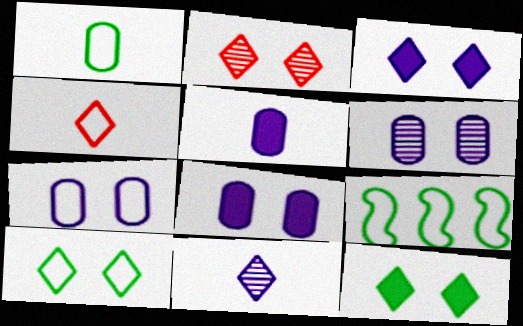[[1, 9, 10], 
[2, 3, 10], 
[2, 5, 9], 
[4, 7, 9], 
[6, 7, 8]]